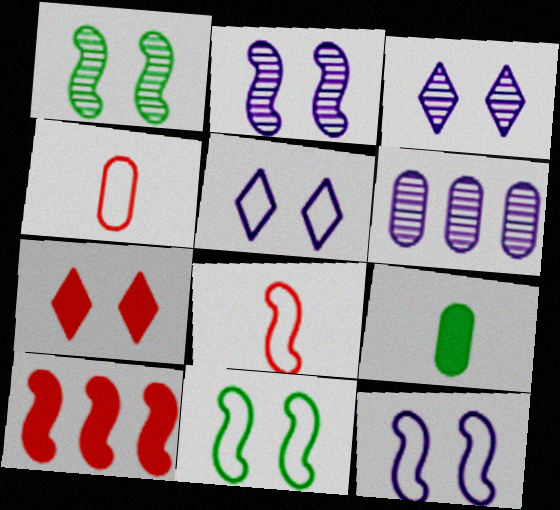[]